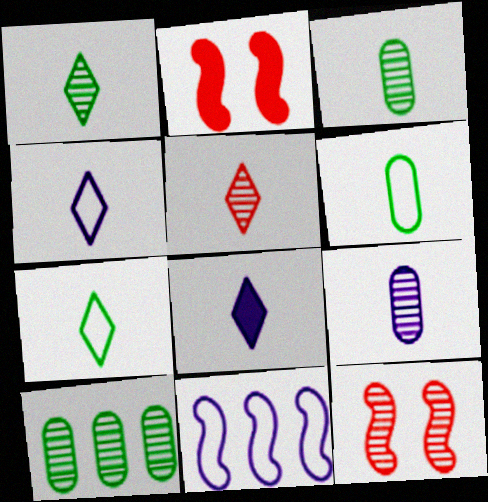[[2, 4, 10], 
[5, 7, 8]]